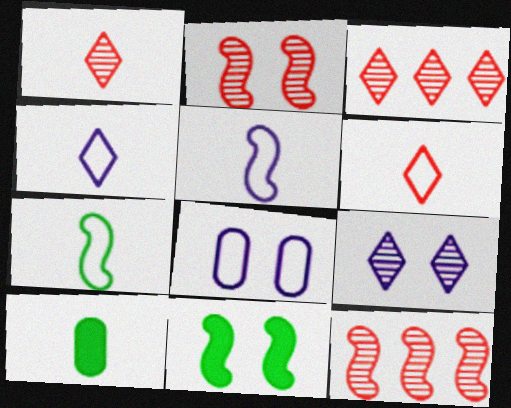[[1, 5, 10], 
[5, 11, 12]]